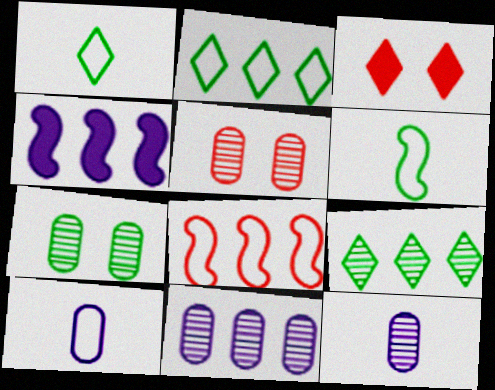[[1, 4, 5], 
[3, 6, 11]]